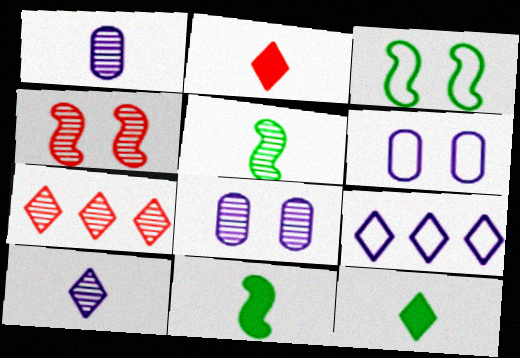[[5, 7, 8], 
[6, 7, 11]]